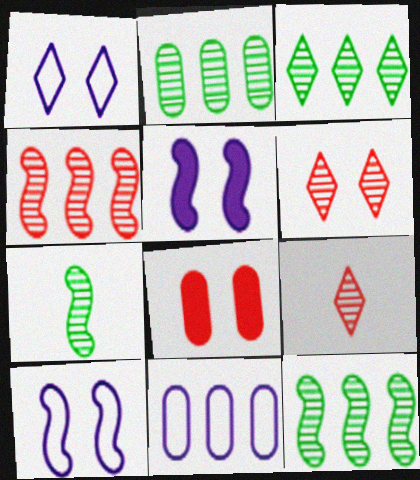[[2, 3, 12]]